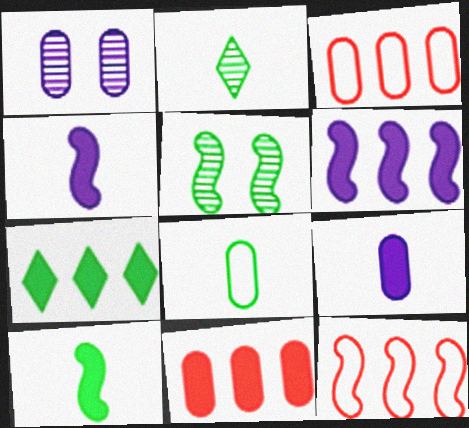[[1, 8, 11], 
[2, 8, 10], 
[4, 5, 12], 
[5, 7, 8], 
[6, 7, 11]]